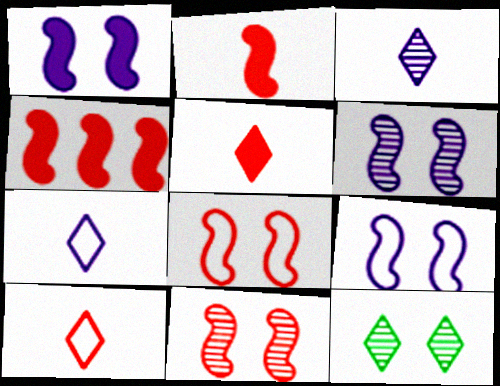[[1, 6, 9]]